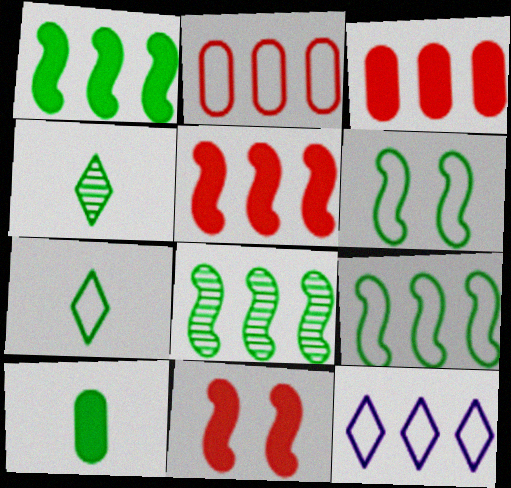[[1, 8, 9], 
[2, 9, 12], 
[3, 8, 12]]